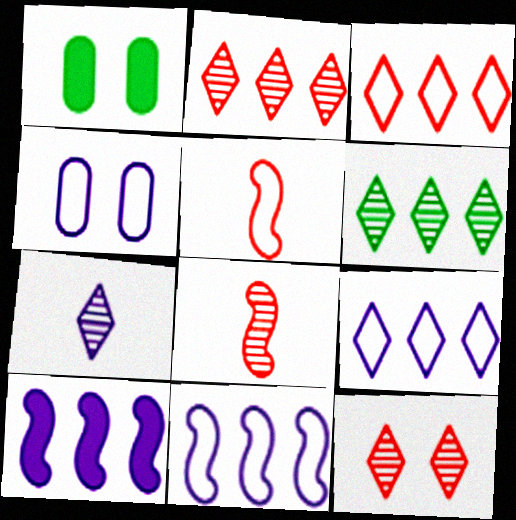[[1, 8, 9], 
[4, 7, 10], 
[6, 7, 12]]